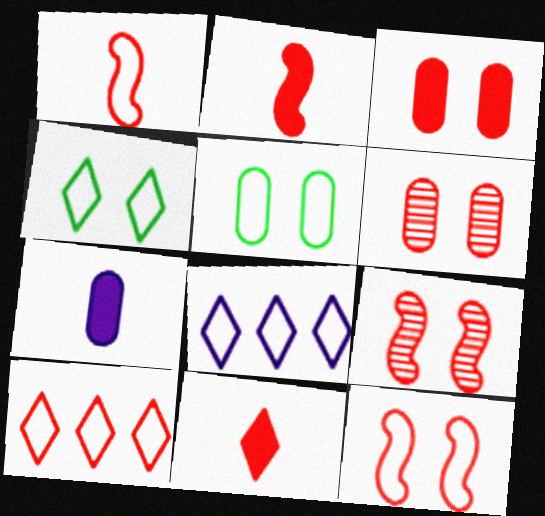[[1, 5, 8], 
[2, 6, 10]]